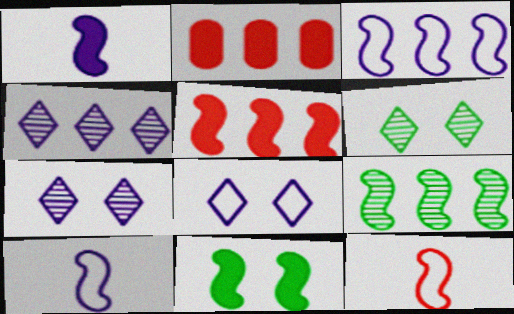[[1, 5, 11], 
[2, 6, 10], 
[3, 5, 9]]